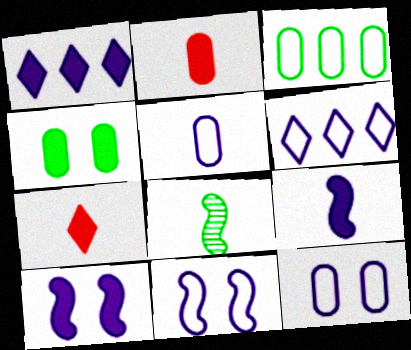[[5, 6, 11], 
[5, 7, 8]]